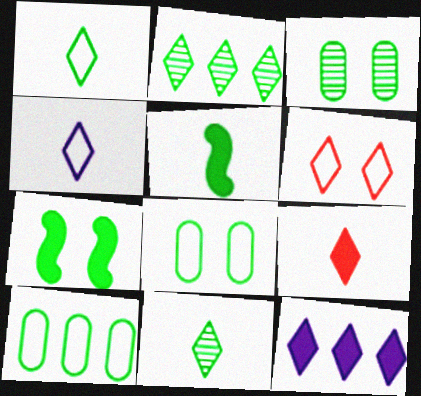[[2, 5, 8], 
[4, 9, 11], 
[6, 11, 12], 
[7, 10, 11]]